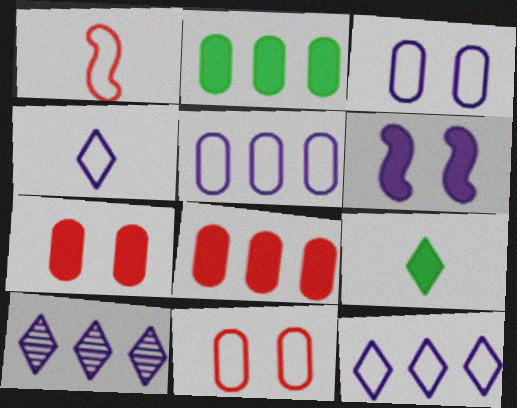[[6, 8, 9]]